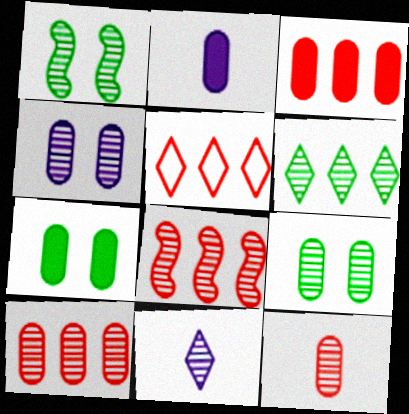[[1, 2, 5], 
[1, 10, 11], 
[2, 3, 7], 
[3, 5, 8], 
[8, 9, 11]]